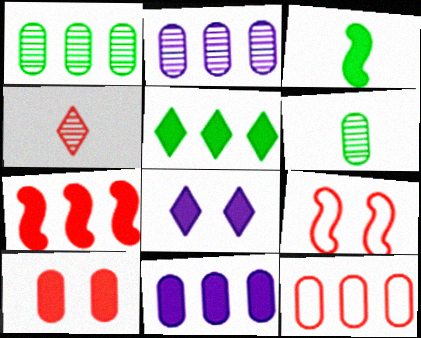[[1, 11, 12], 
[5, 7, 11]]